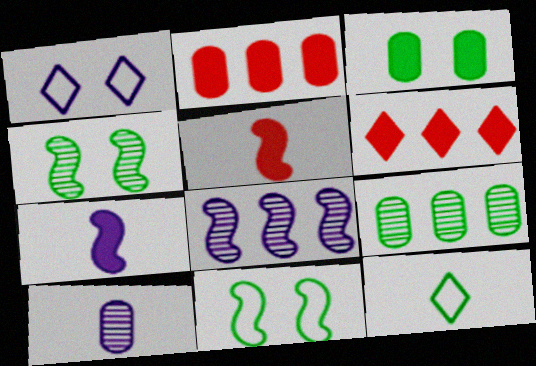[[1, 5, 9], 
[3, 6, 7], 
[5, 8, 11], 
[5, 10, 12], 
[6, 10, 11]]